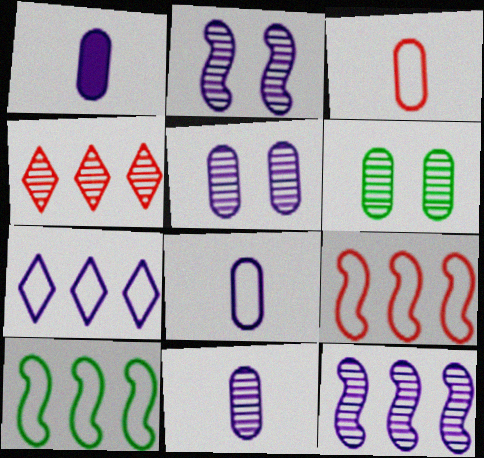[[1, 2, 7], 
[1, 8, 11]]